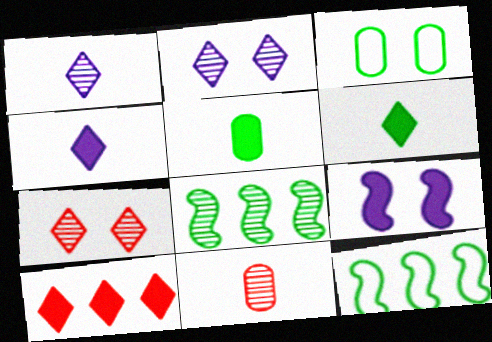[[2, 8, 11], 
[3, 6, 8], 
[3, 7, 9], 
[5, 9, 10]]